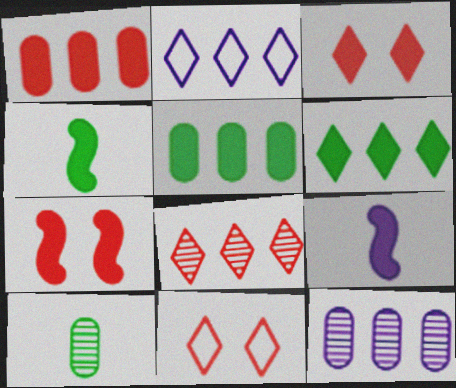[[2, 6, 8], 
[2, 7, 10], 
[3, 5, 9], 
[4, 11, 12]]